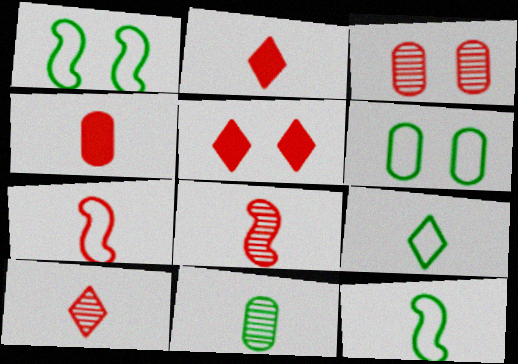[[4, 7, 10]]